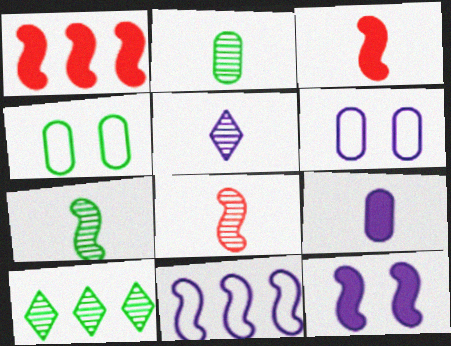[[1, 4, 5], 
[2, 5, 8], 
[3, 6, 10]]